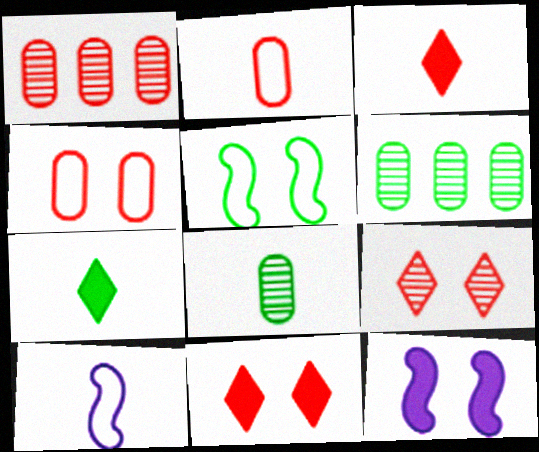[[3, 8, 10], 
[5, 6, 7], 
[6, 10, 11]]